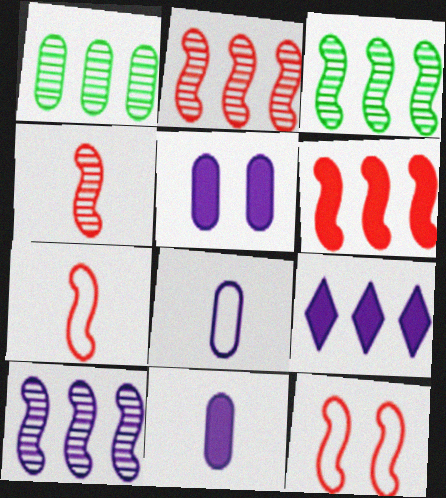[[2, 3, 10], 
[4, 6, 12]]